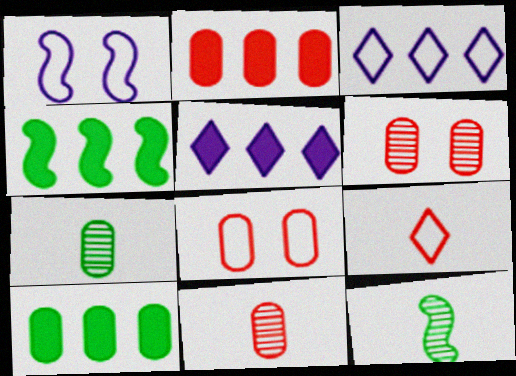[[2, 4, 5], 
[2, 8, 11], 
[5, 8, 12]]